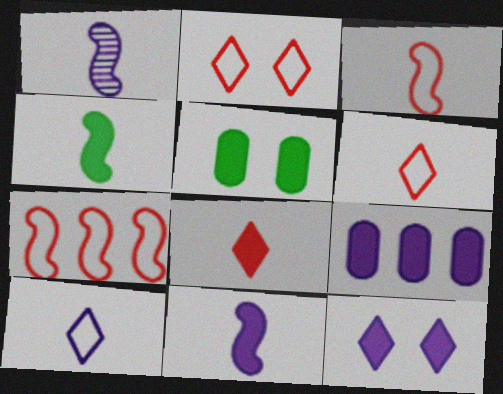[[1, 3, 4], 
[9, 11, 12]]